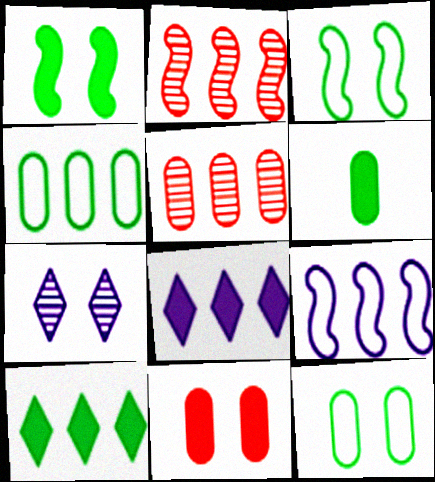[[1, 6, 10], 
[2, 4, 8], 
[3, 7, 11], 
[5, 9, 10]]